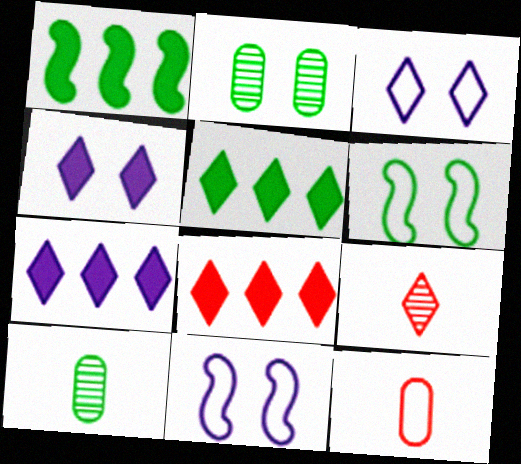[[3, 5, 9], 
[5, 6, 10], 
[5, 7, 8], 
[8, 10, 11]]